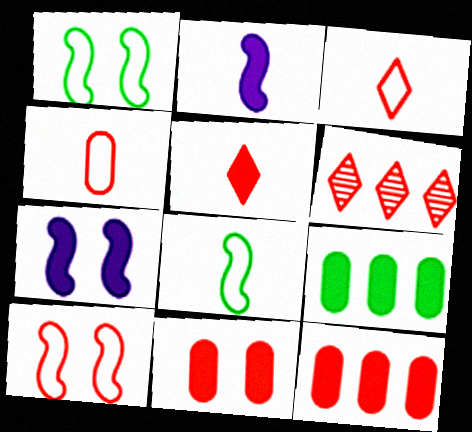[[5, 7, 9]]